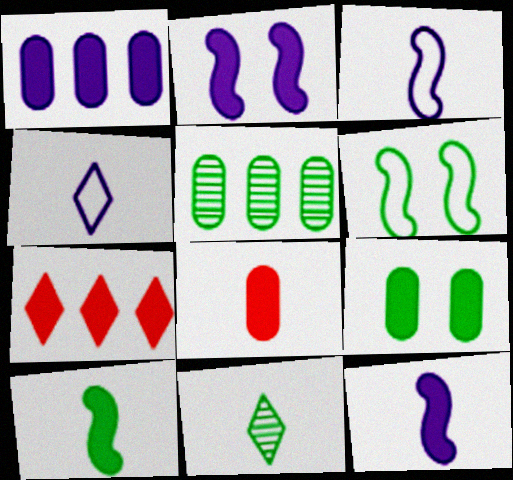[[1, 8, 9], 
[3, 8, 11], 
[7, 9, 12]]